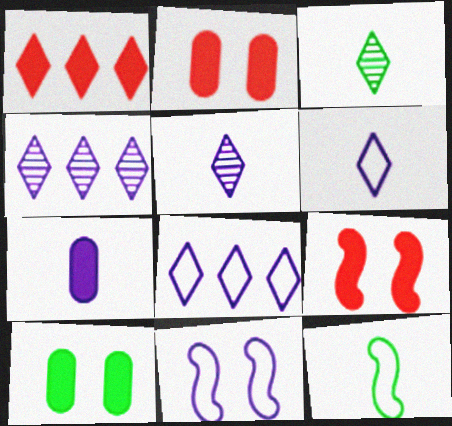[[2, 4, 12], 
[4, 7, 11]]